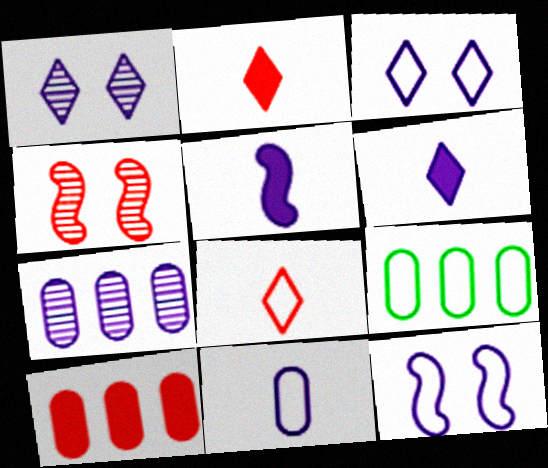[[3, 5, 7], 
[4, 6, 9], 
[4, 8, 10], 
[6, 7, 12], 
[7, 9, 10], 
[8, 9, 12]]